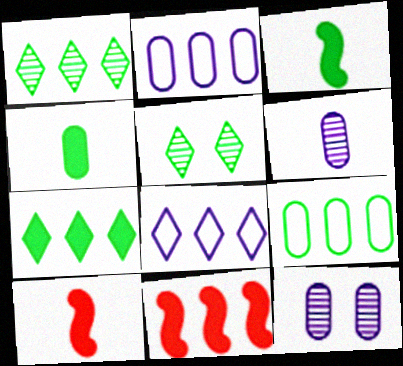[[1, 2, 11], 
[2, 5, 10], 
[3, 5, 9]]